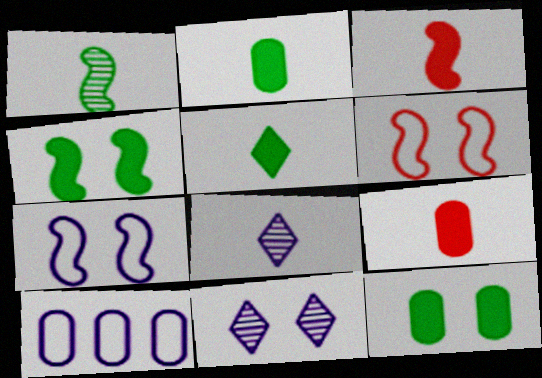[[6, 11, 12]]